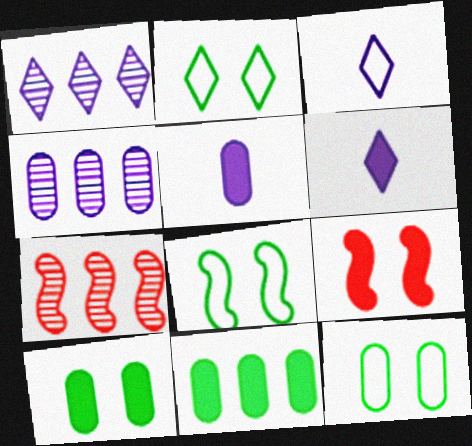[[2, 5, 7], 
[2, 8, 12], 
[3, 7, 10], 
[6, 7, 12], 
[6, 9, 11]]